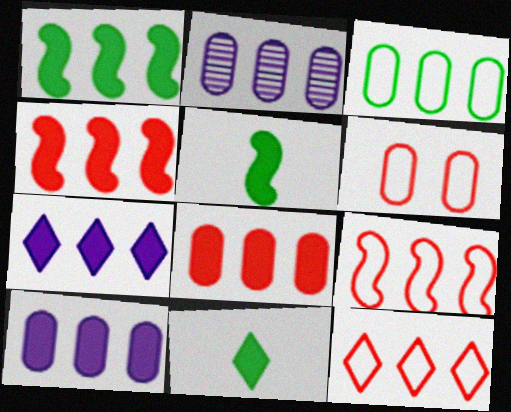[[1, 2, 12], 
[1, 7, 8], 
[2, 3, 8]]